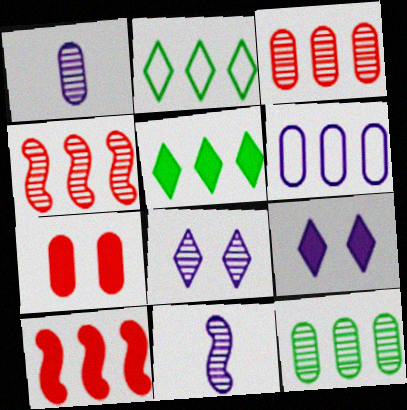[[2, 7, 11], 
[4, 5, 6], 
[6, 9, 11]]